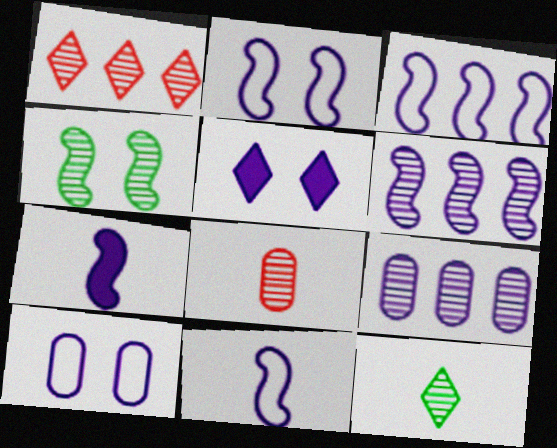[[2, 3, 11], 
[2, 6, 7], 
[5, 9, 11]]